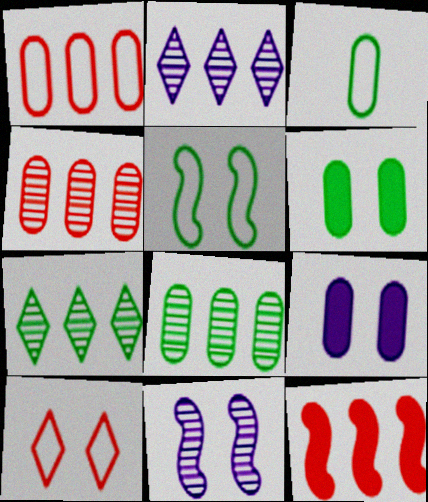[[3, 4, 9], 
[3, 6, 8], 
[6, 10, 11]]